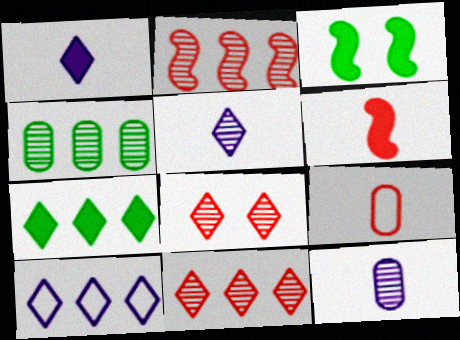[[7, 10, 11]]